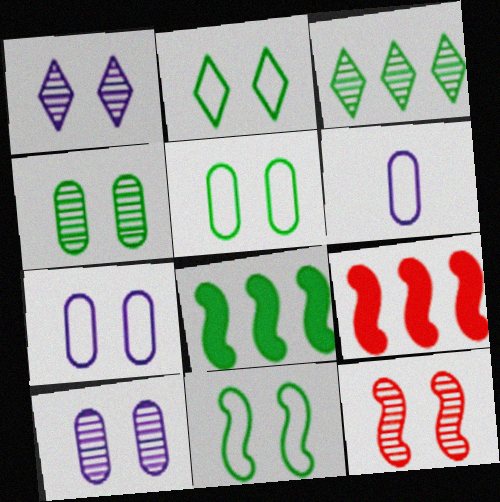[[1, 4, 12], 
[2, 5, 11]]